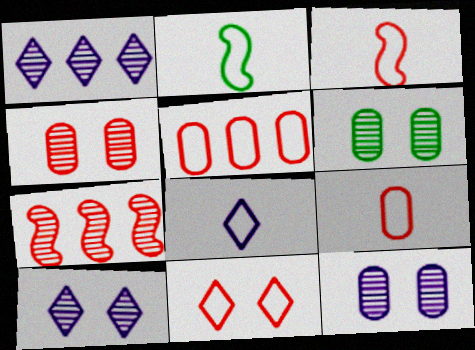[[2, 8, 9], 
[3, 5, 11], 
[4, 6, 12]]